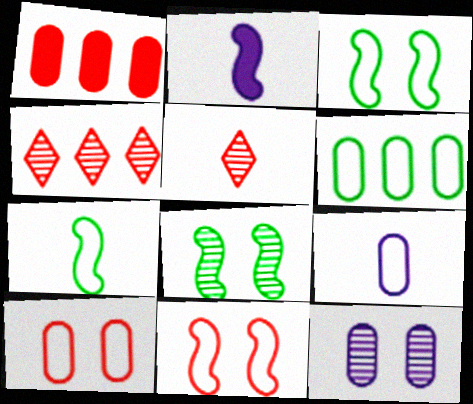[[1, 5, 11], 
[6, 9, 10]]